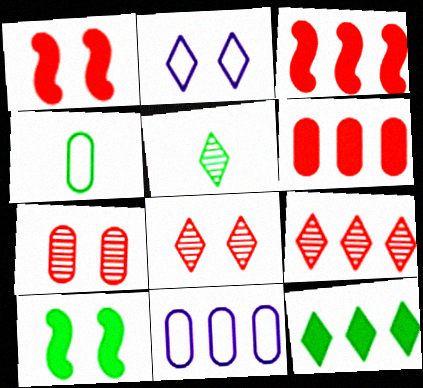[[1, 5, 11], 
[2, 7, 10]]